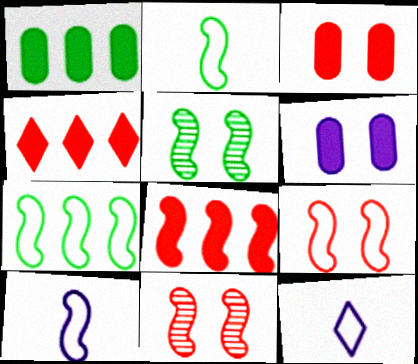[[1, 11, 12], 
[5, 8, 10], 
[7, 9, 10]]